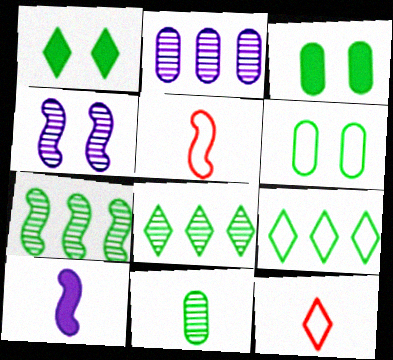[[1, 2, 5], 
[10, 11, 12]]